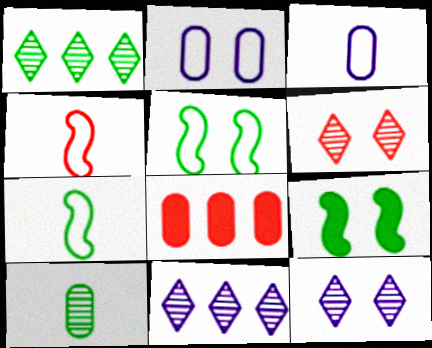[[2, 6, 9], 
[2, 8, 10], 
[4, 6, 8], 
[7, 8, 12]]